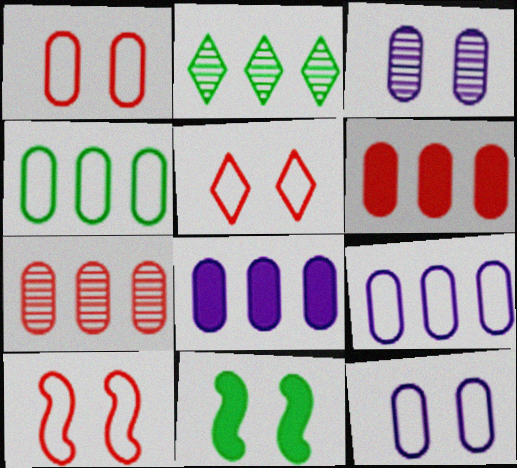[[1, 5, 10], 
[3, 5, 11], 
[4, 7, 8]]